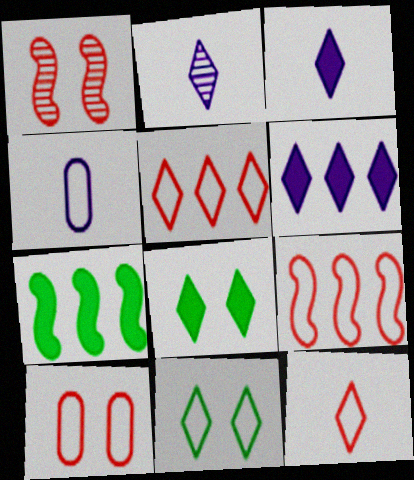[[2, 5, 8], 
[2, 7, 10], 
[4, 9, 11], 
[9, 10, 12]]